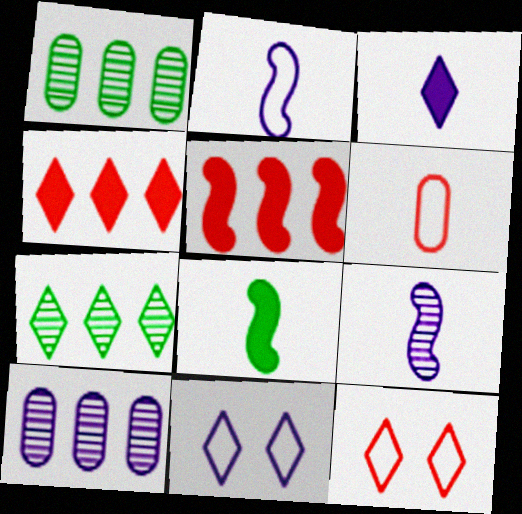[[3, 7, 12], 
[8, 10, 12]]